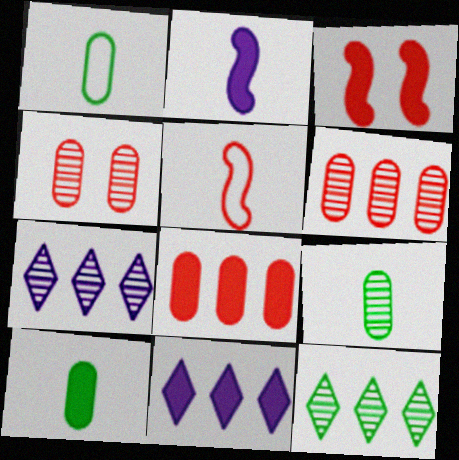[[1, 3, 7], 
[1, 9, 10], 
[3, 10, 11]]